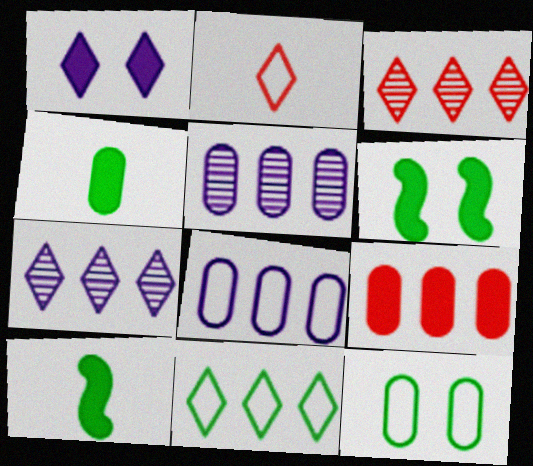[[1, 9, 10], 
[2, 5, 6]]